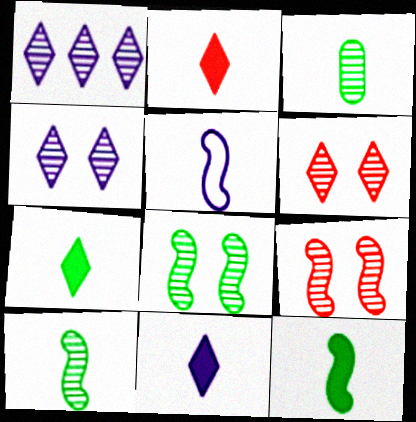[[1, 3, 9], 
[2, 3, 5], 
[2, 7, 11]]